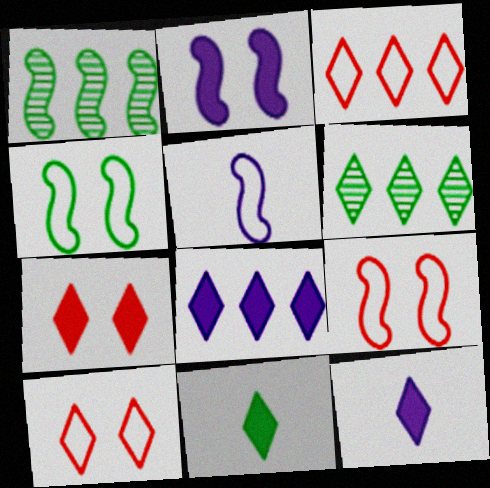[[3, 6, 8], 
[6, 10, 12], 
[7, 8, 11]]